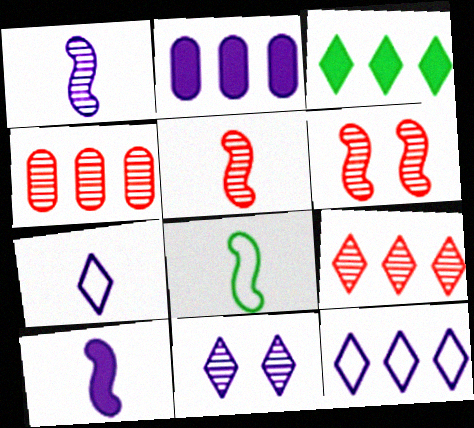[[3, 9, 12], 
[5, 8, 10]]